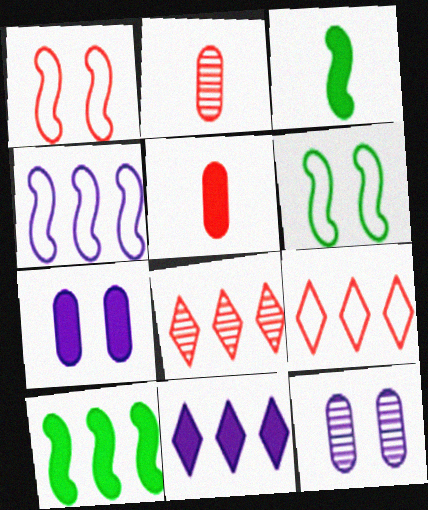[[1, 5, 8], 
[2, 6, 11], 
[3, 9, 12]]